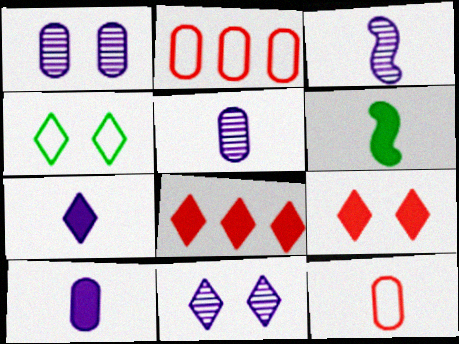[[2, 6, 11], 
[4, 9, 11]]